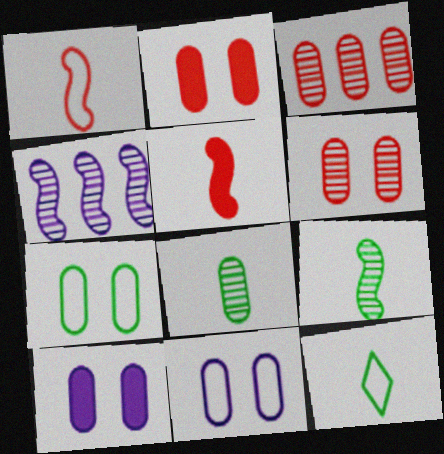[[2, 4, 12], 
[6, 7, 10]]